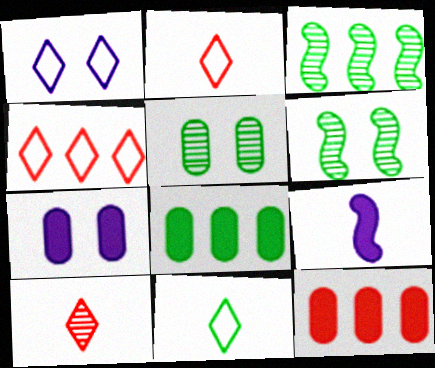[[1, 4, 11], 
[2, 3, 7], 
[4, 5, 9], 
[6, 8, 11]]